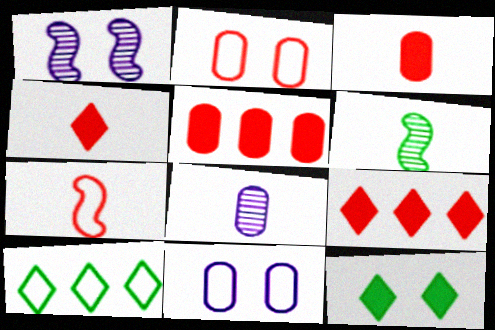[[1, 2, 12], 
[1, 3, 10], 
[6, 9, 11], 
[7, 10, 11]]